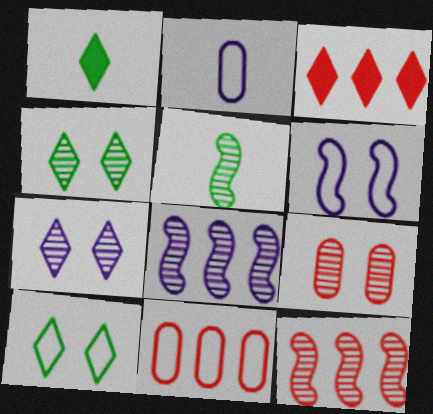[[3, 11, 12]]